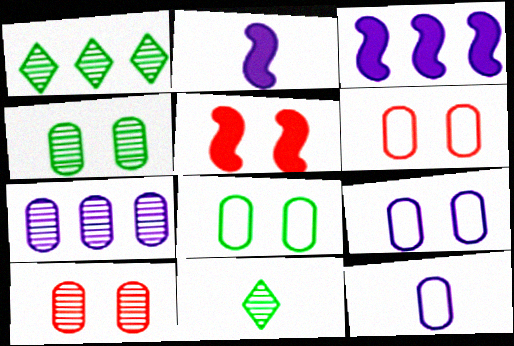[[1, 2, 6], 
[1, 5, 12], 
[3, 6, 11], 
[6, 8, 9]]